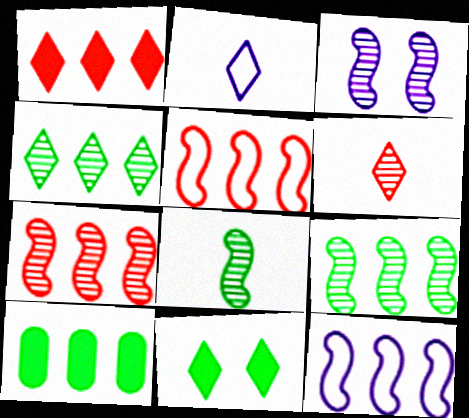[[3, 7, 8]]